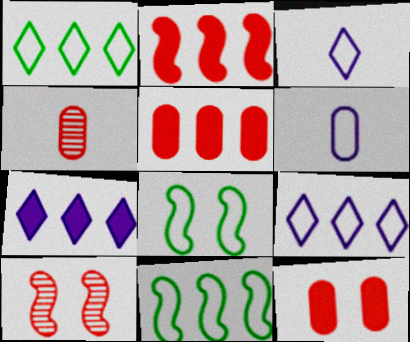[[4, 7, 8]]